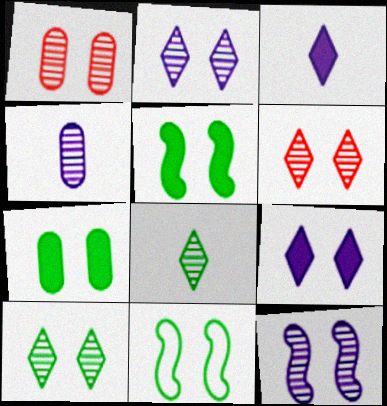[[1, 9, 11], 
[1, 10, 12], 
[2, 6, 10], 
[7, 10, 11]]